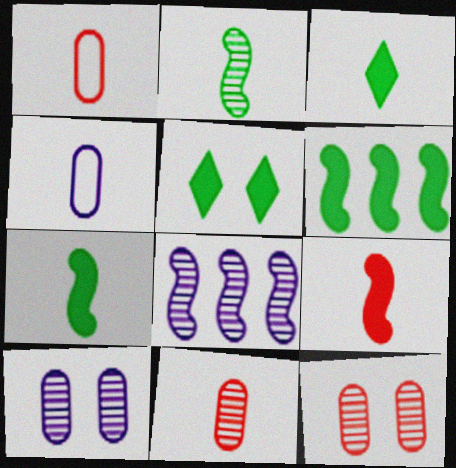[[1, 5, 8]]